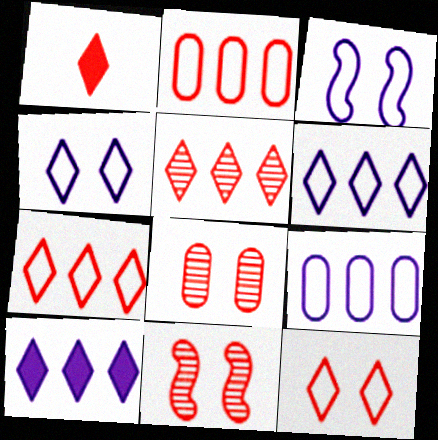[[1, 2, 11], 
[1, 5, 12]]